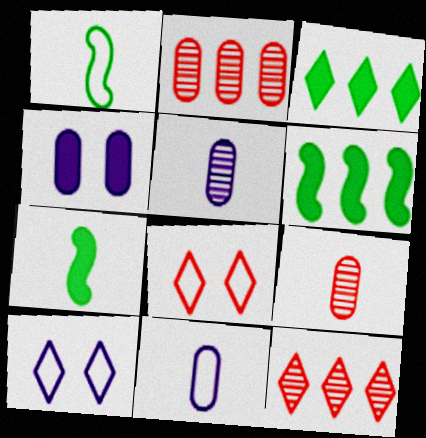[[1, 4, 12], 
[2, 7, 10], 
[5, 6, 8], 
[6, 9, 10]]